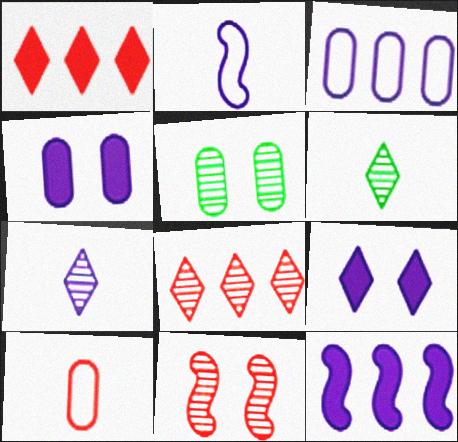[[1, 2, 5], 
[1, 10, 11]]